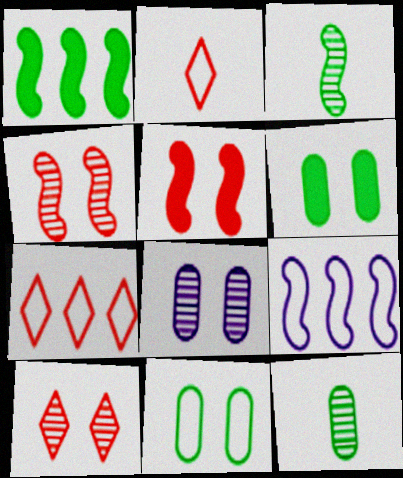[[1, 2, 8], 
[2, 9, 11], 
[3, 5, 9]]